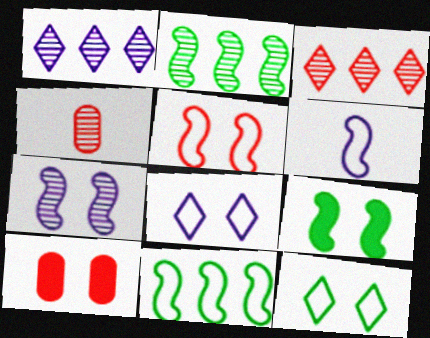[[5, 6, 11], 
[5, 7, 9], 
[7, 10, 12]]